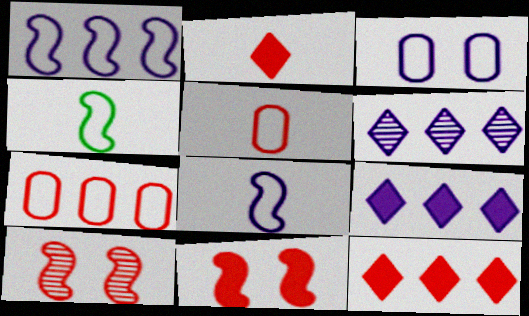[[2, 7, 10], 
[5, 10, 12]]